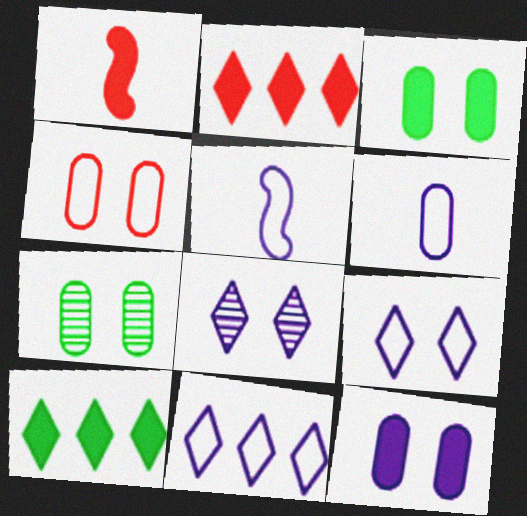[[1, 7, 11], 
[1, 10, 12], 
[2, 5, 7], 
[4, 7, 12]]